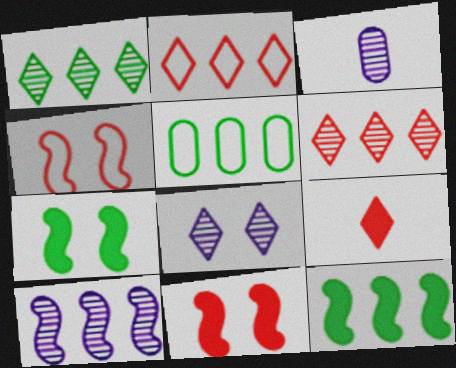[[1, 5, 12], 
[2, 3, 7], 
[3, 8, 10]]